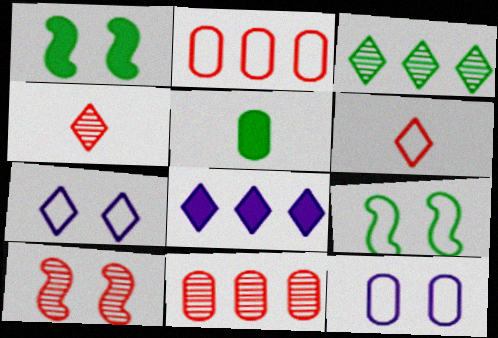[[3, 5, 9], 
[4, 10, 11], 
[5, 11, 12]]